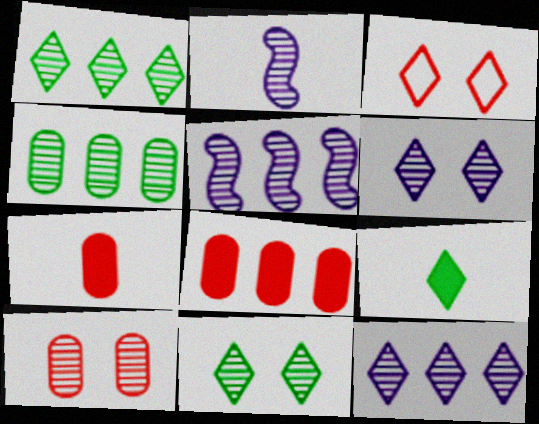[[1, 2, 10], 
[3, 9, 12]]